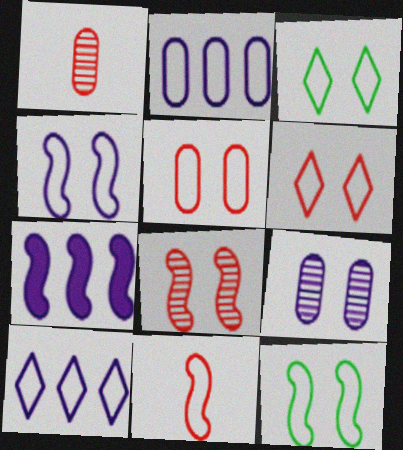[[1, 3, 7], 
[2, 3, 11], 
[3, 4, 5]]